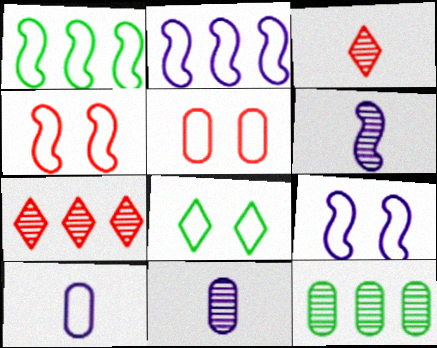[[5, 8, 9]]